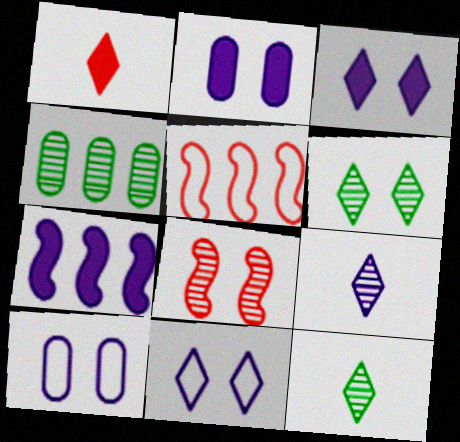[[2, 5, 12], 
[4, 8, 9], 
[7, 9, 10]]